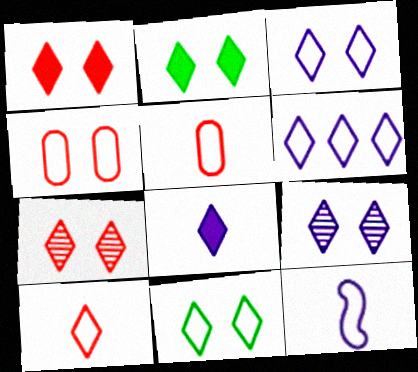[[1, 9, 11], 
[2, 3, 7], 
[6, 8, 9], 
[6, 10, 11]]